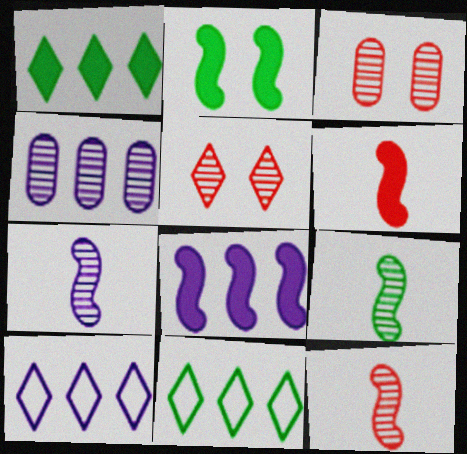[[2, 6, 8], 
[4, 5, 9], 
[4, 8, 10], 
[7, 9, 12]]